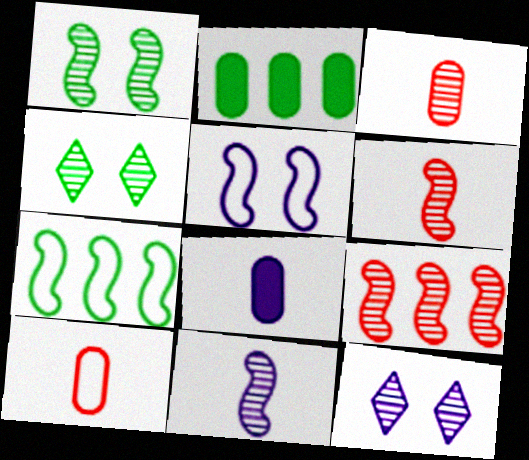[[1, 9, 11]]